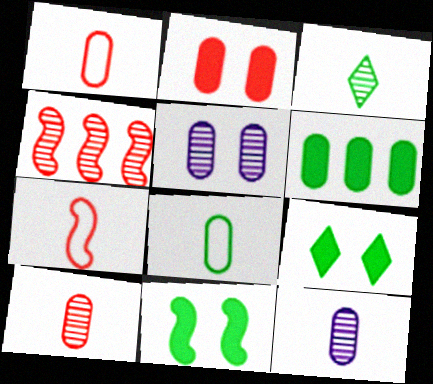[[1, 5, 6], 
[3, 4, 5]]